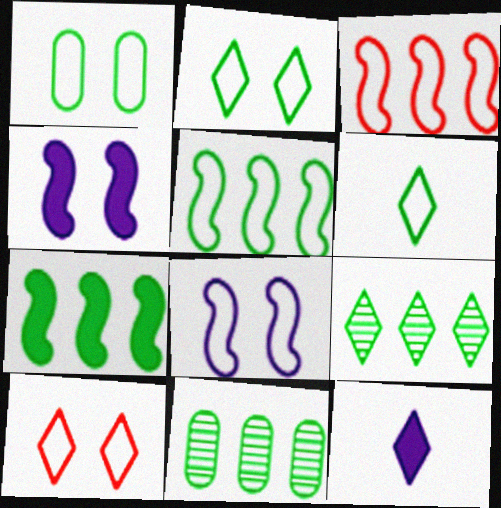[[1, 5, 6], 
[1, 8, 10], 
[9, 10, 12]]